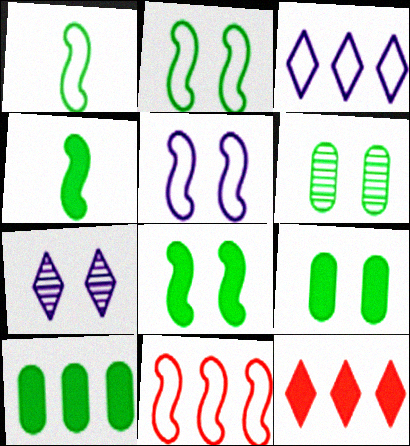[[1, 5, 11]]